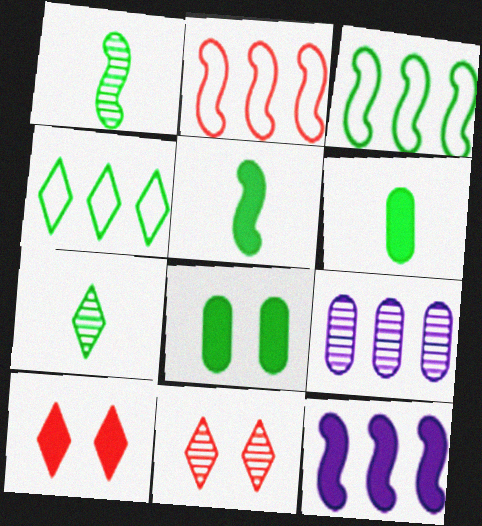[[1, 4, 8], 
[1, 9, 11], 
[3, 7, 8], 
[6, 10, 12]]